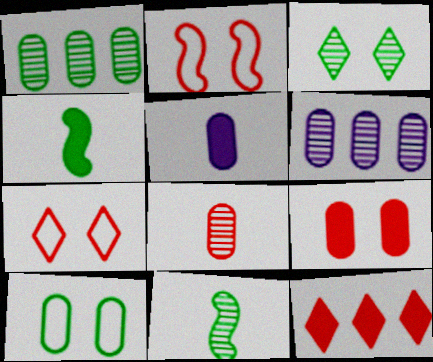[[1, 3, 11], 
[2, 8, 12], 
[4, 6, 7]]